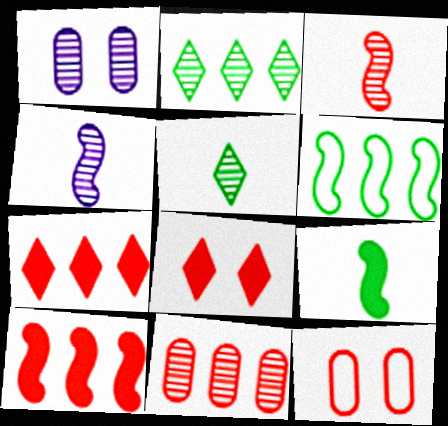[[1, 2, 3], 
[3, 7, 12]]